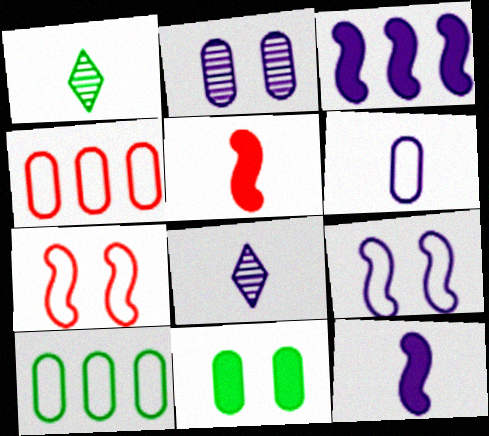[[1, 5, 6], 
[6, 8, 12]]